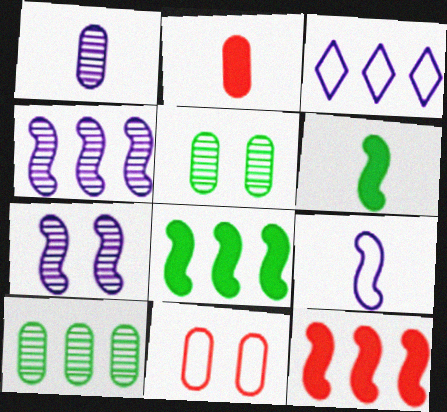[[3, 10, 12]]